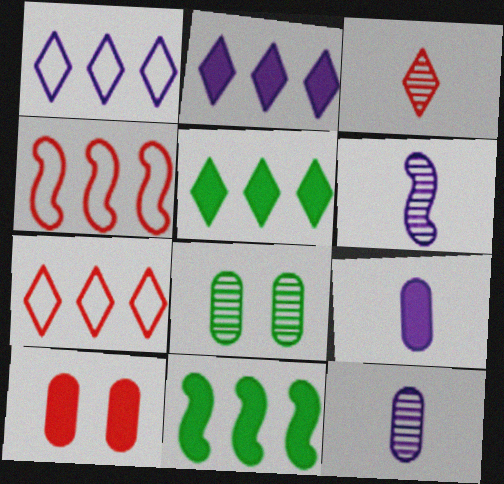[[3, 4, 10]]